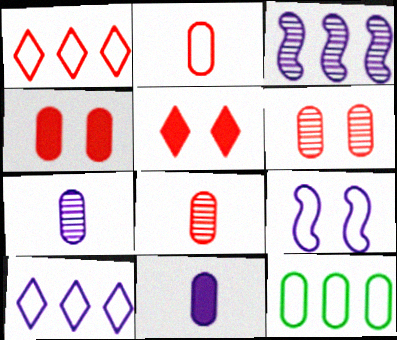[[4, 7, 12], 
[6, 11, 12]]